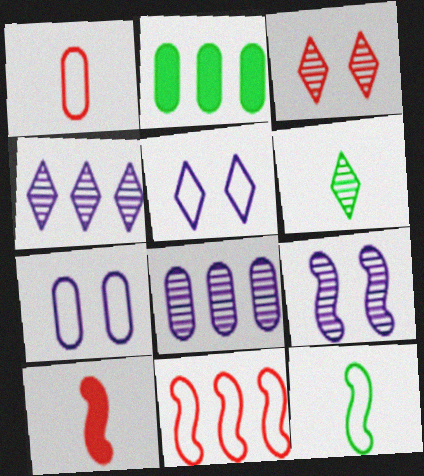[[2, 4, 11], 
[3, 4, 6]]